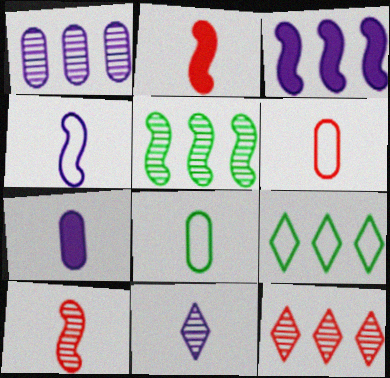[[1, 5, 12], 
[2, 8, 11], 
[4, 7, 11]]